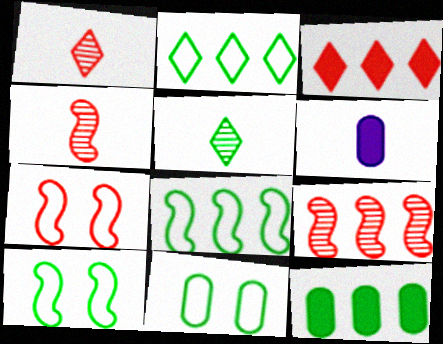[[5, 10, 12]]